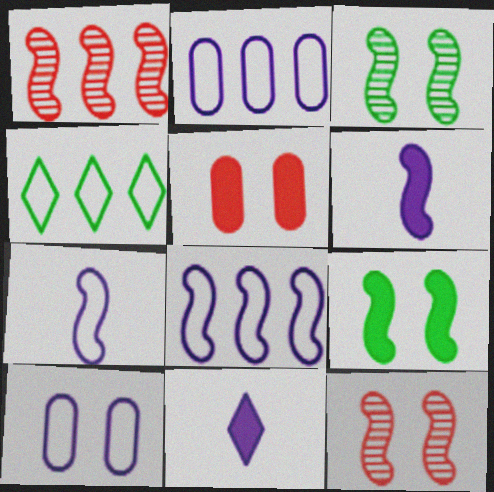[[1, 7, 9]]